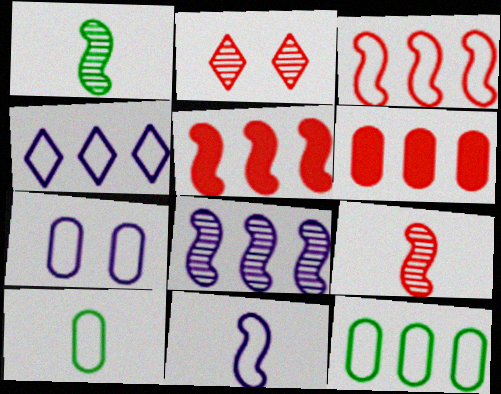[[3, 4, 12], 
[4, 7, 11]]